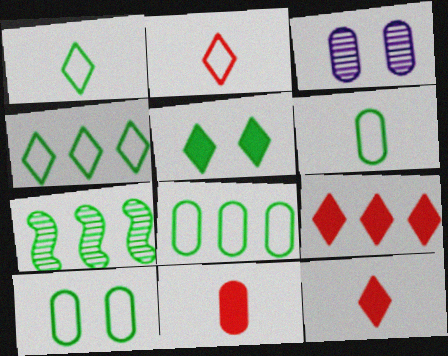[[3, 8, 11], 
[5, 6, 7], 
[6, 8, 10]]